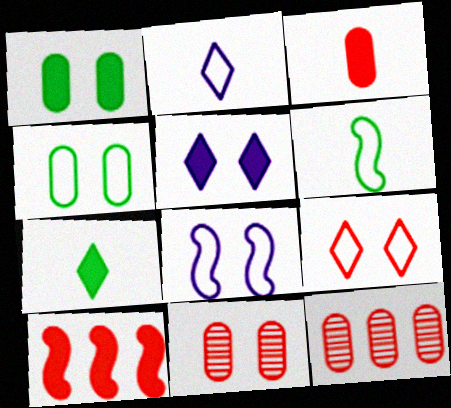[[4, 8, 9], 
[5, 6, 12], 
[7, 8, 12]]